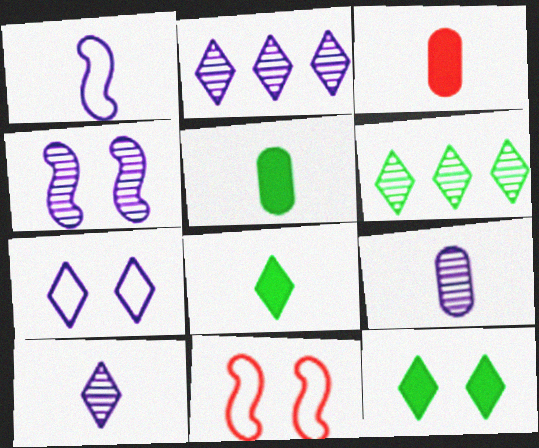[[2, 4, 9], 
[2, 5, 11]]